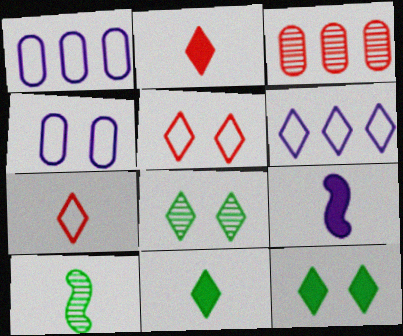[[2, 6, 8]]